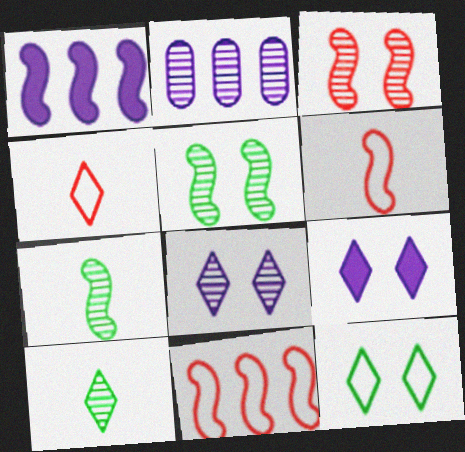[[1, 5, 6], 
[2, 3, 10]]